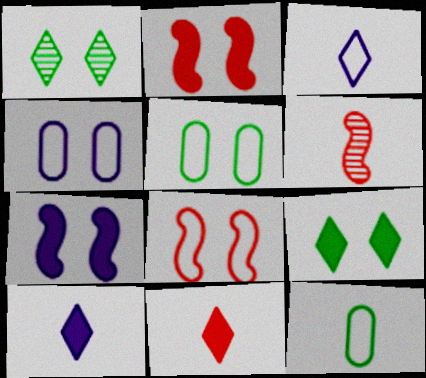[[1, 2, 4], 
[6, 10, 12]]